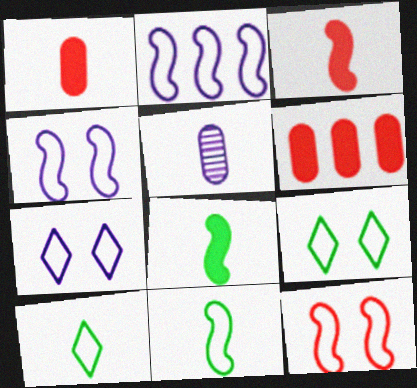[[2, 11, 12], 
[3, 5, 10]]